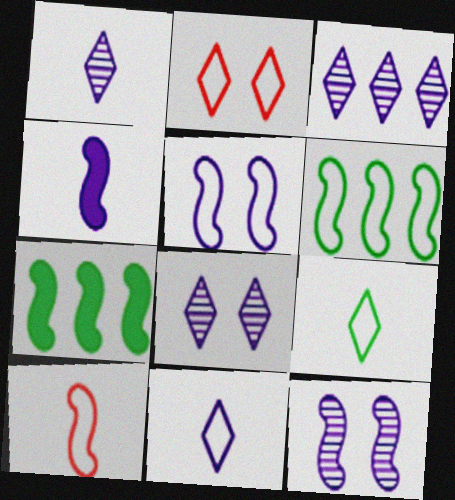[[1, 3, 8], 
[5, 6, 10], 
[7, 10, 12]]